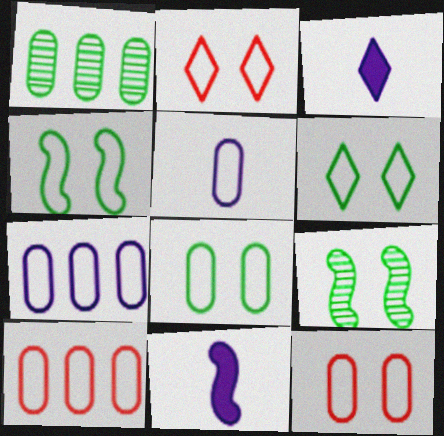[[1, 2, 11], 
[3, 9, 10], 
[4, 6, 8], 
[5, 8, 10]]